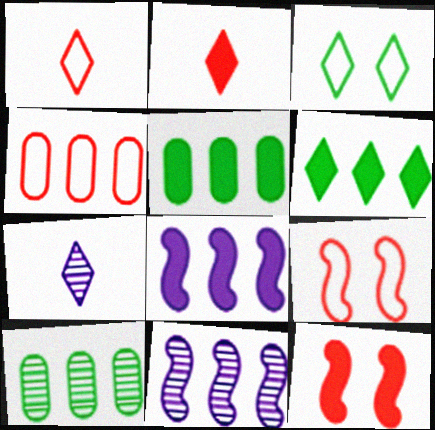[[1, 4, 9], 
[4, 6, 11], 
[5, 7, 9]]